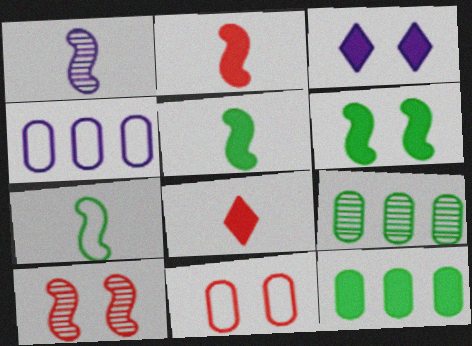[[1, 2, 7], 
[1, 3, 4], 
[2, 3, 12]]